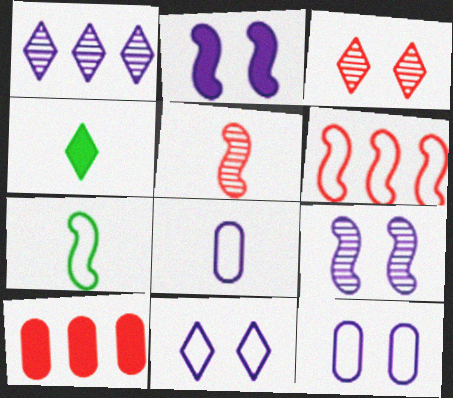[[1, 2, 8], 
[2, 4, 10], 
[4, 5, 8]]